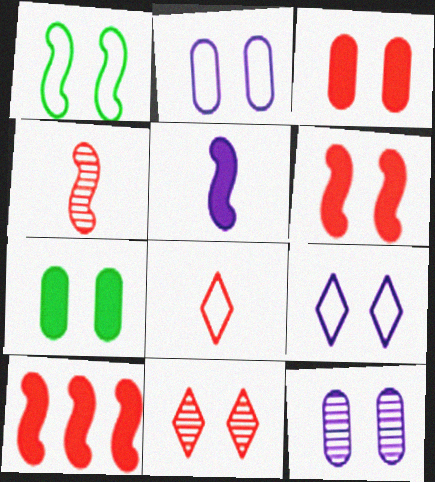[]